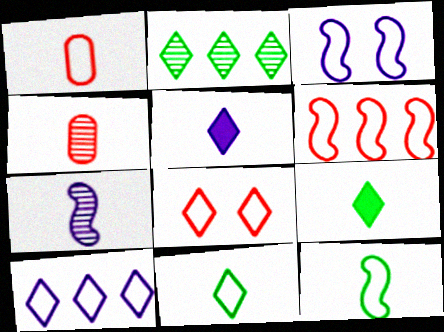[[1, 6, 8], 
[1, 7, 9], 
[2, 5, 8], 
[3, 6, 12], 
[4, 5, 12], 
[8, 10, 11]]